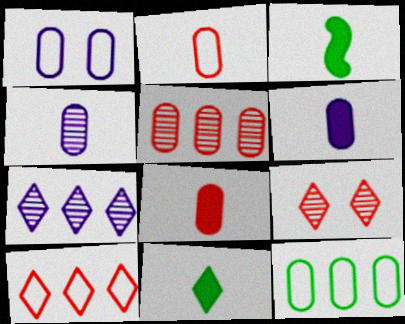[[1, 2, 12]]